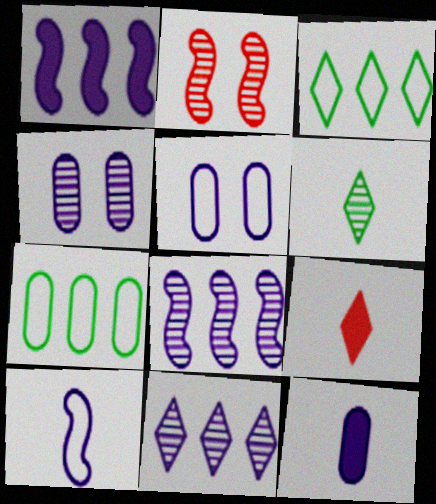[[2, 3, 12]]